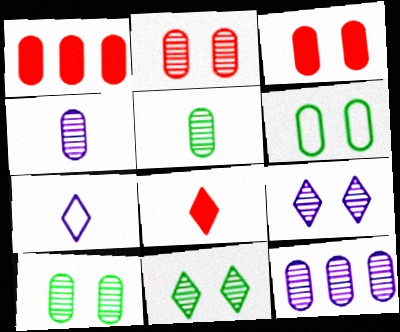[[1, 4, 6], 
[2, 5, 12]]